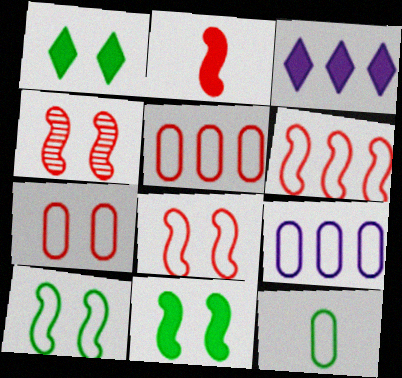[[2, 4, 6], 
[3, 4, 12], 
[7, 9, 12]]